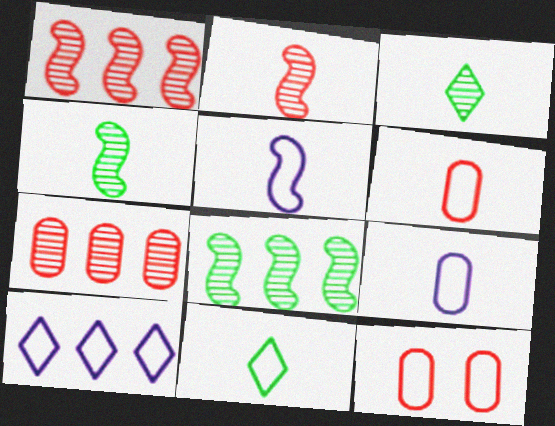[[5, 6, 11]]